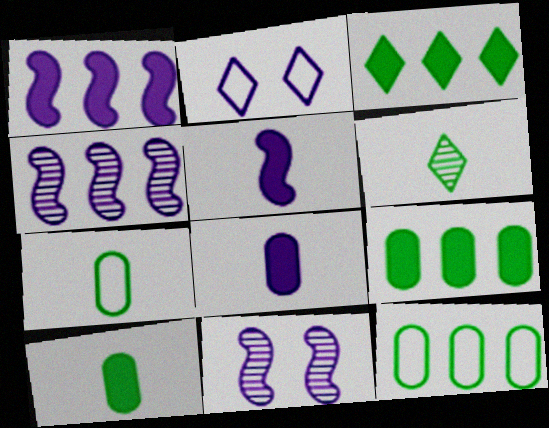[[2, 4, 8]]